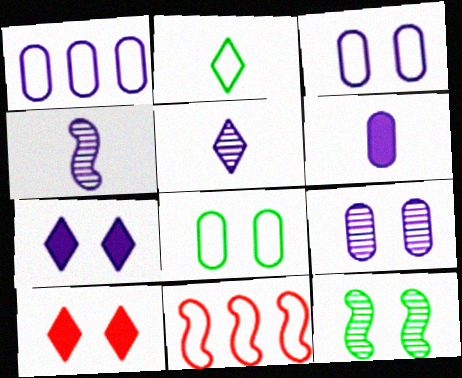[[1, 4, 7], 
[1, 6, 9], 
[2, 3, 11], 
[3, 10, 12]]